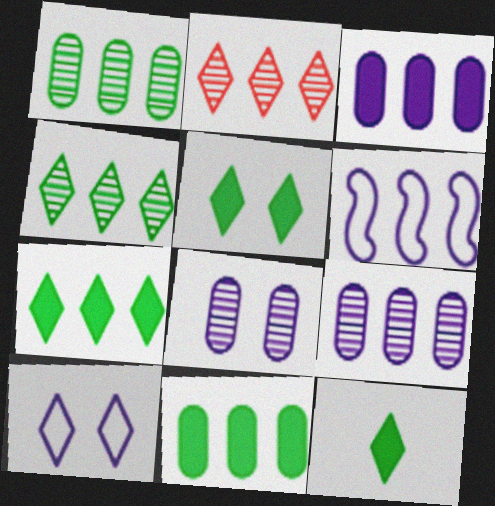[[2, 6, 11], 
[2, 10, 12], 
[5, 7, 12]]